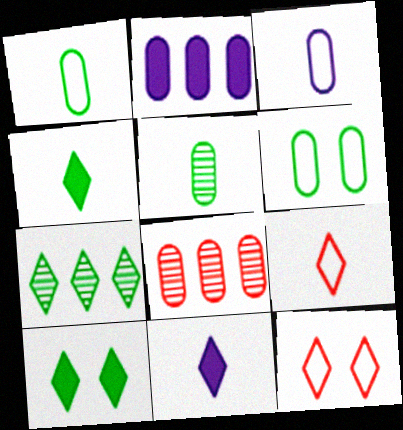[[7, 11, 12]]